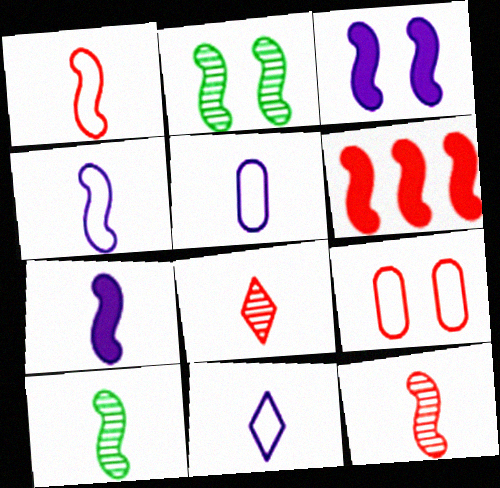[[1, 7, 10], 
[2, 4, 6], 
[4, 5, 11], 
[6, 8, 9]]